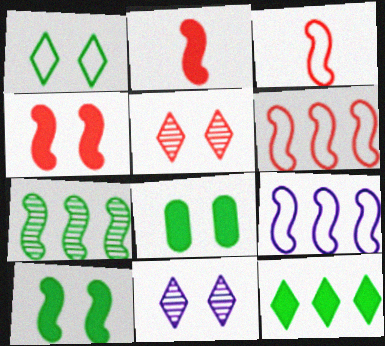[]